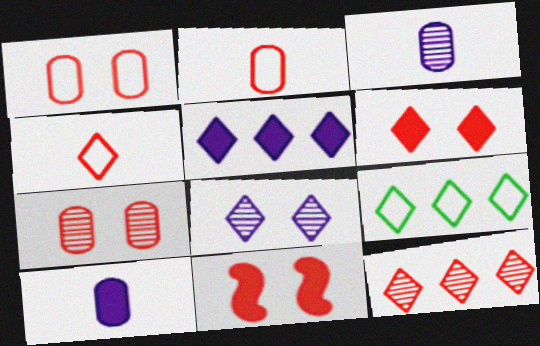[[2, 11, 12], 
[3, 9, 11], 
[4, 6, 12], 
[5, 9, 12]]